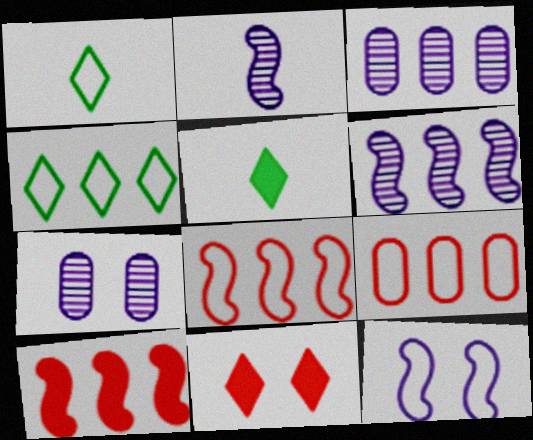[[1, 7, 10], 
[1, 9, 12], 
[3, 4, 10], 
[5, 7, 8]]